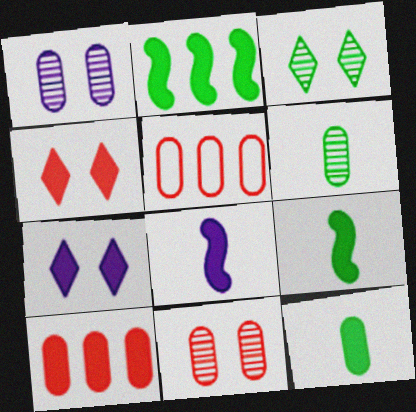[[1, 5, 12], 
[3, 5, 8], 
[7, 9, 10]]